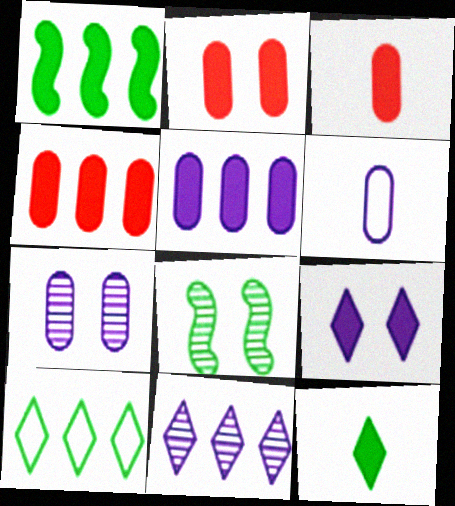[[1, 3, 9], 
[2, 3, 4], 
[5, 6, 7]]